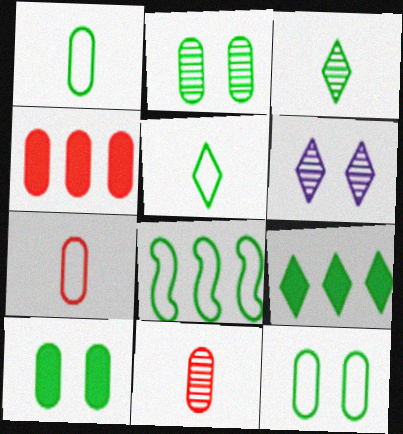[[2, 10, 12], 
[3, 8, 10], 
[5, 8, 12]]